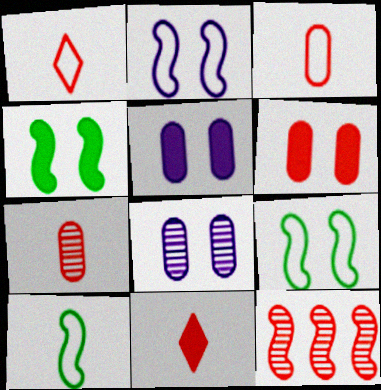[[1, 6, 12]]